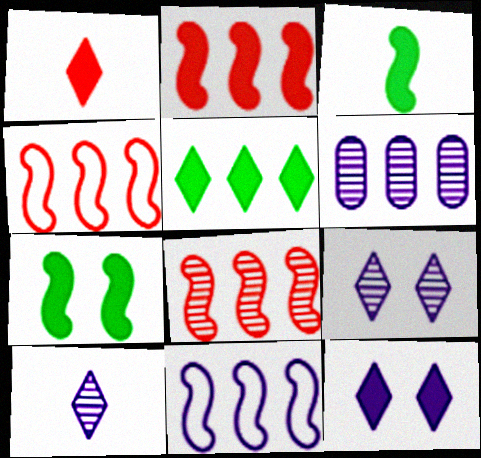[[1, 5, 12], 
[2, 4, 8], 
[4, 5, 6]]